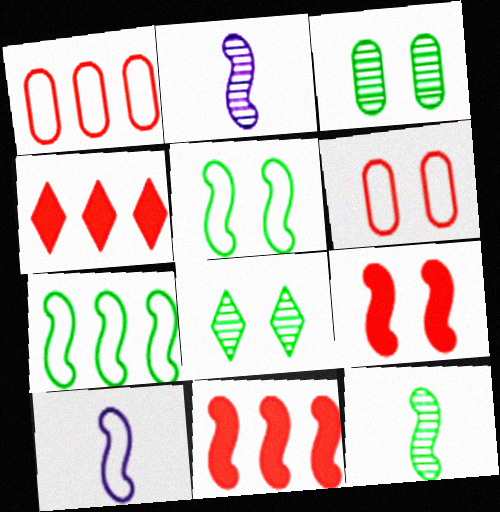[[2, 5, 11], 
[2, 7, 9], 
[3, 4, 10]]